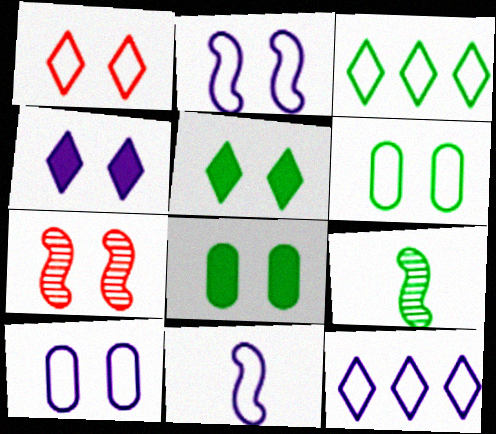[[1, 2, 6], 
[3, 8, 9], 
[4, 6, 7], 
[5, 7, 10], 
[10, 11, 12]]